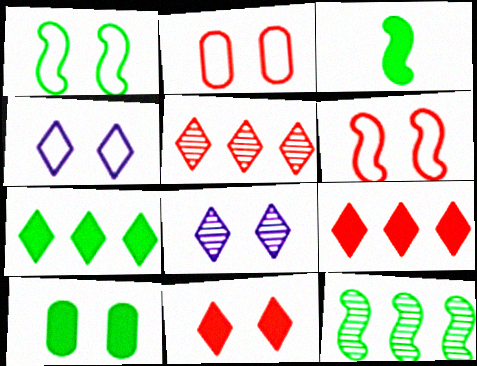[[1, 2, 4], 
[1, 3, 12], 
[3, 7, 10], 
[6, 8, 10]]